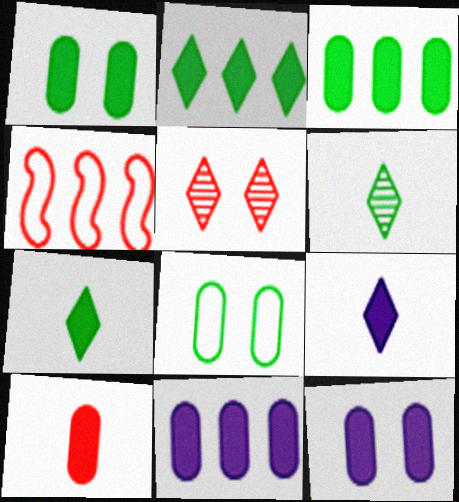[[1, 10, 11], 
[3, 10, 12], 
[4, 5, 10], 
[4, 6, 12]]